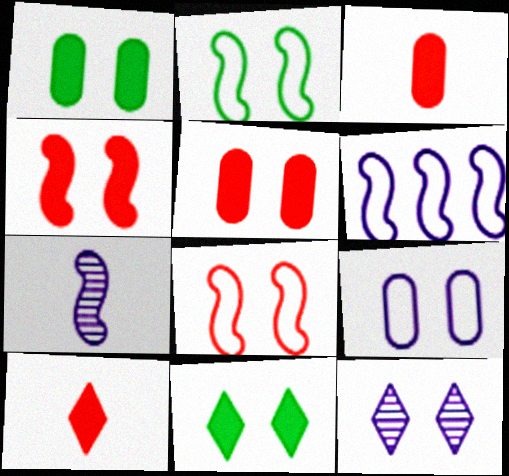[[1, 8, 12], 
[2, 5, 12]]